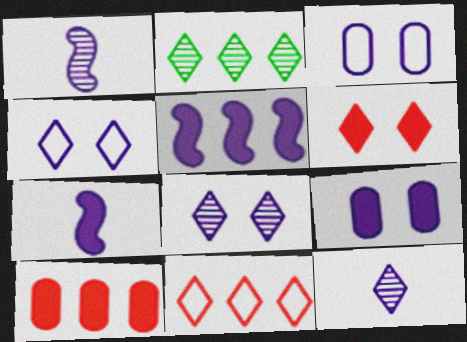[[3, 5, 12]]